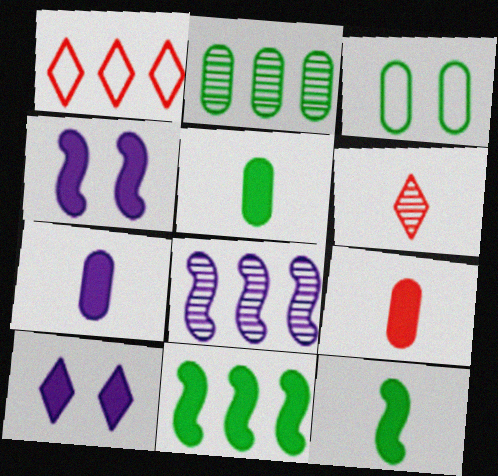[[2, 3, 5], 
[5, 7, 9], 
[9, 10, 11]]